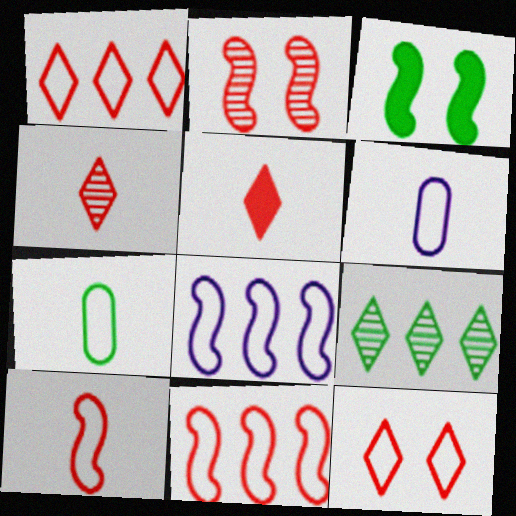[[3, 7, 9], 
[7, 8, 12]]